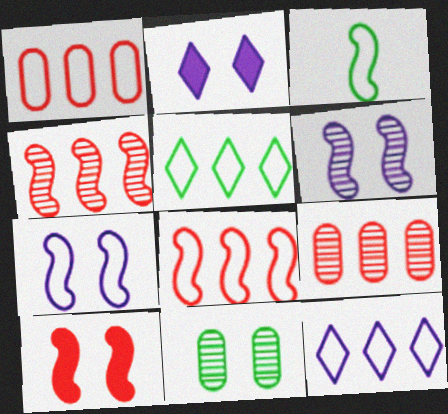[[2, 3, 9], 
[3, 7, 8]]